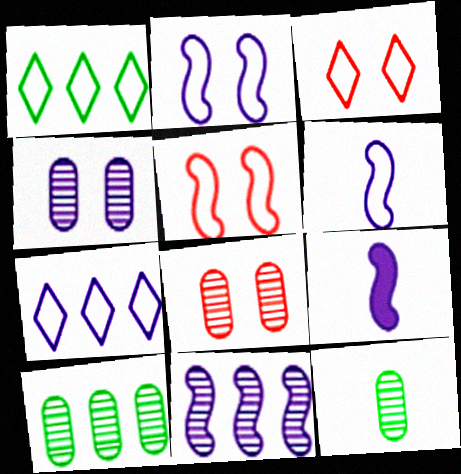[[1, 8, 9], 
[2, 9, 11], 
[3, 9, 10], 
[4, 7, 9]]